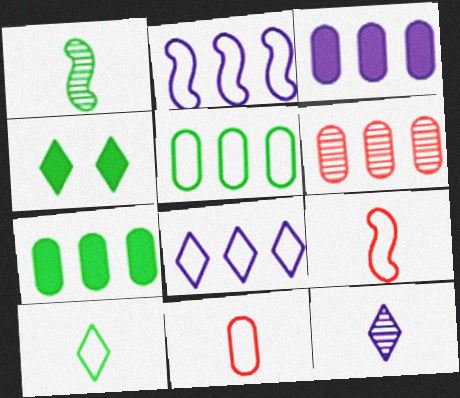[[1, 4, 5], 
[3, 5, 6]]